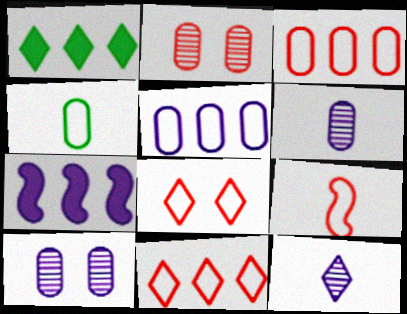[[1, 8, 12], 
[1, 9, 10], 
[3, 8, 9]]